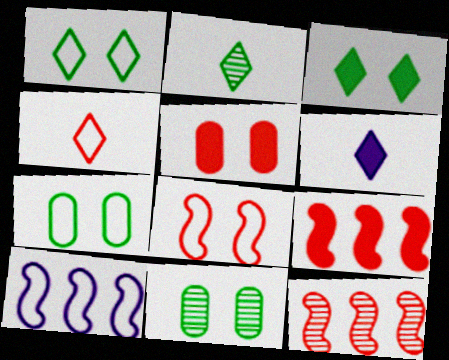[[2, 4, 6], 
[2, 5, 10], 
[4, 5, 12], 
[4, 7, 10], 
[6, 7, 12]]